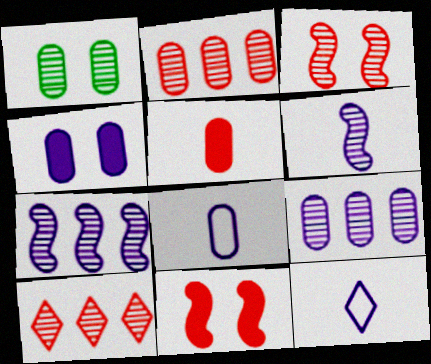[[1, 6, 10], 
[4, 7, 12], 
[4, 8, 9]]